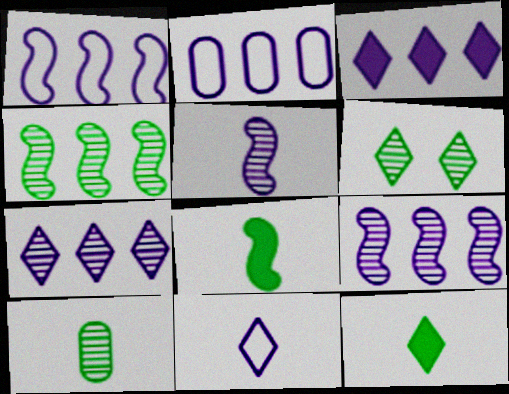[[2, 3, 9], 
[4, 6, 10]]